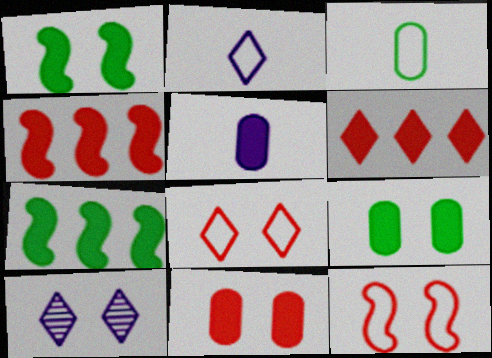[[1, 5, 6], 
[3, 4, 10], 
[9, 10, 12]]